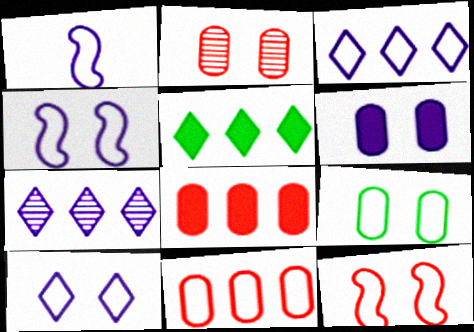[[1, 2, 5], 
[1, 6, 7], 
[2, 6, 9], 
[9, 10, 12]]